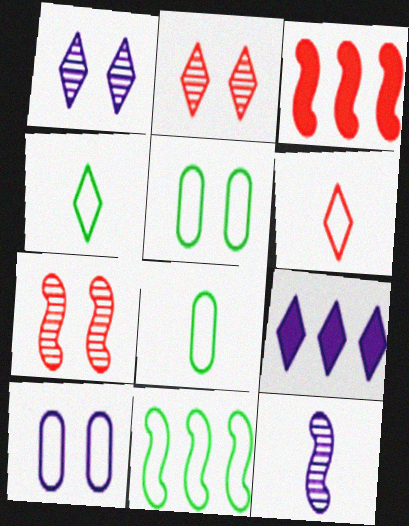[[1, 3, 8], 
[2, 4, 9], 
[4, 5, 11], 
[6, 10, 11], 
[7, 8, 9], 
[9, 10, 12]]